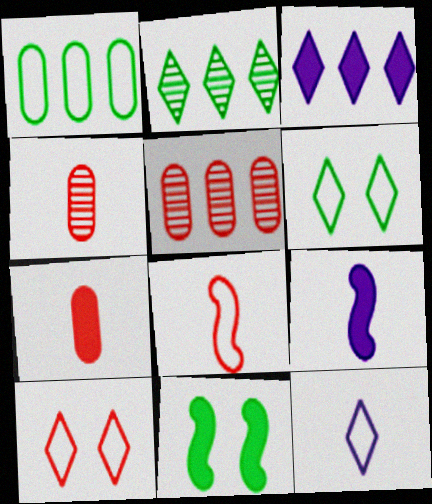[[3, 7, 11], 
[5, 6, 9], 
[5, 11, 12]]